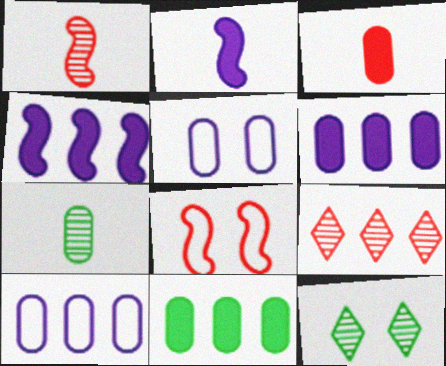[[3, 8, 9]]